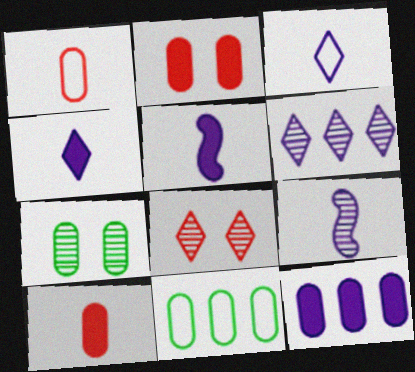[[1, 7, 12], 
[5, 8, 11]]